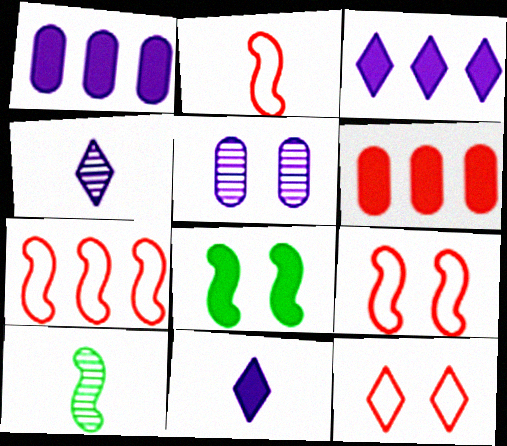[[1, 10, 12], 
[2, 7, 9], 
[5, 8, 12], 
[6, 8, 11]]